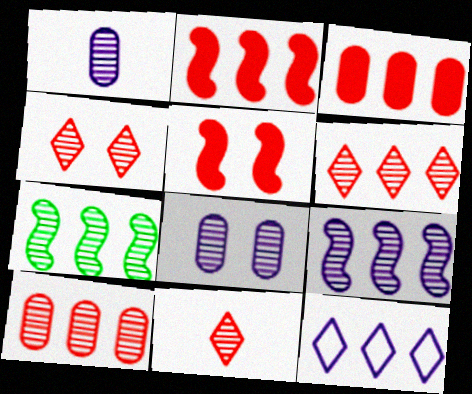[[1, 4, 7], 
[3, 7, 12], 
[4, 6, 11], 
[7, 8, 11]]